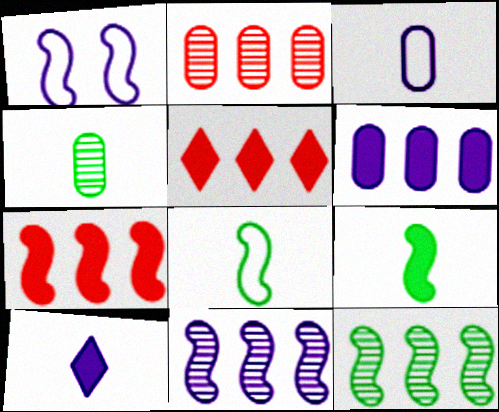[[1, 4, 5]]